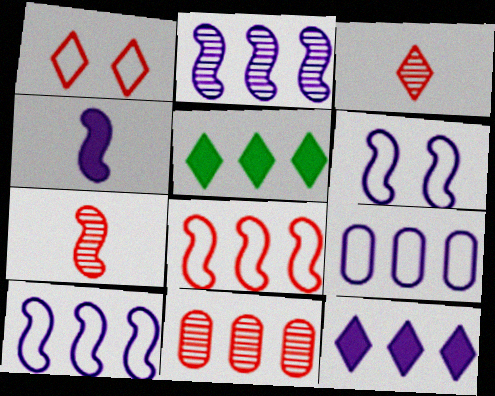[[2, 4, 6], 
[2, 9, 12], 
[5, 10, 11]]